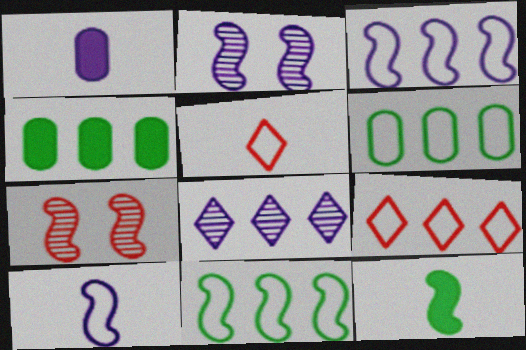[[2, 4, 5], 
[3, 6, 9], 
[3, 7, 12]]